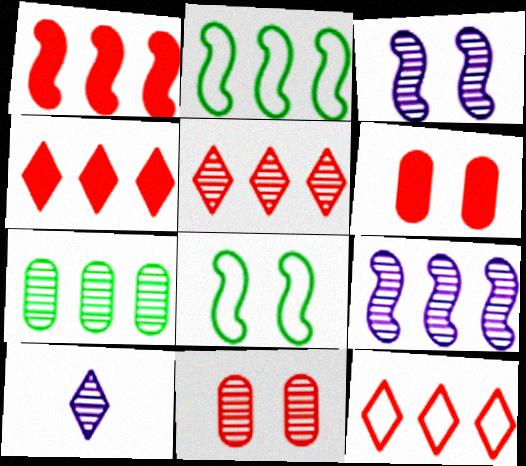[[1, 2, 9], 
[2, 6, 10], 
[4, 5, 12], 
[5, 7, 9]]